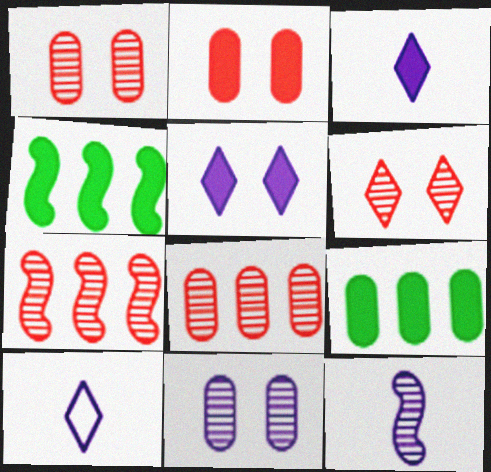[[1, 4, 10], 
[2, 3, 4]]